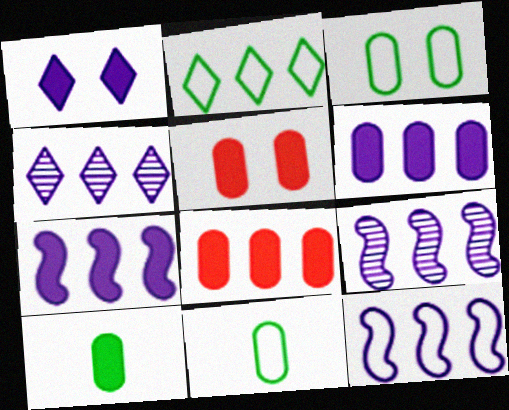[[2, 8, 9], 
[4, 6, 12], 
[5, 6, 10], 
[7, 9, 12]]